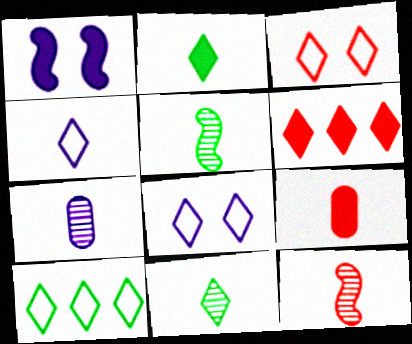[[3, 4, 10], 
[4, 5, 9], 
[6, 8, 11], 
[7, 11, 12]]